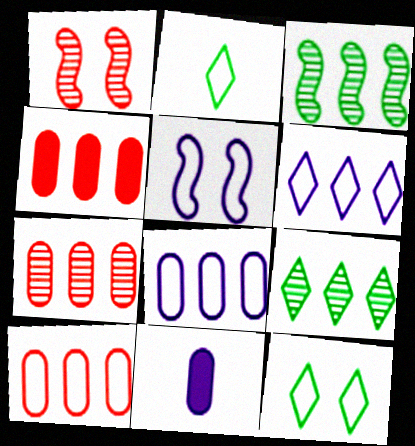[[2, 5, 10], 
[3, 4, 6], 
[4, 7, 10]]